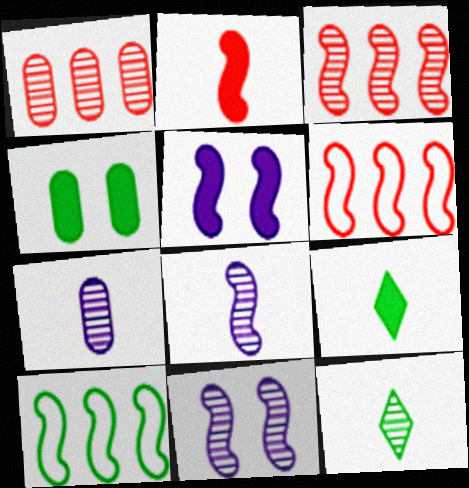[[1, 11, 12], 
[2, 10, 11], 
[4, 10, 12]]